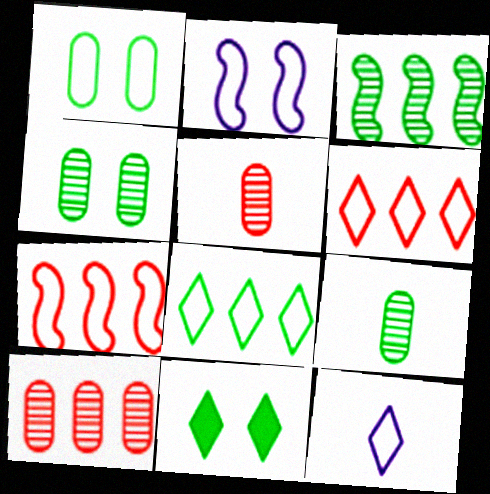[[1, 7, 12]]